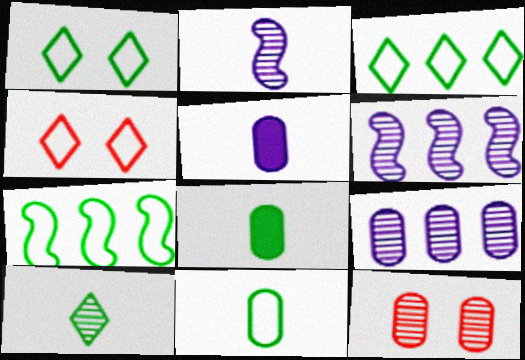[[1, 7, 11], 
[4, 6, 8], 
[6, 10, 12]]